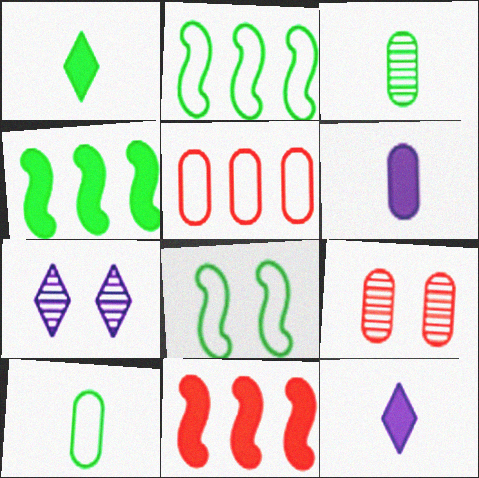[[2, 9, 12], 
[7, 10, 11]]